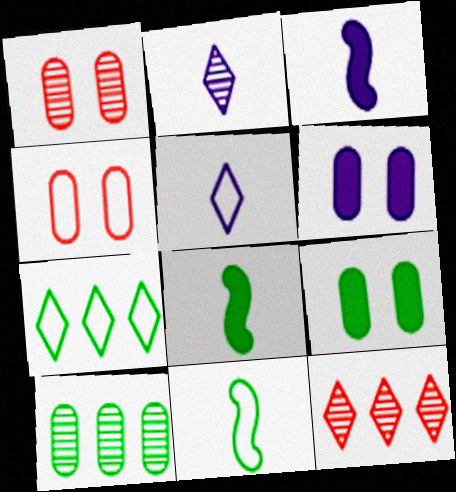[[1, 3, 7], 
[6, 11, 12]]